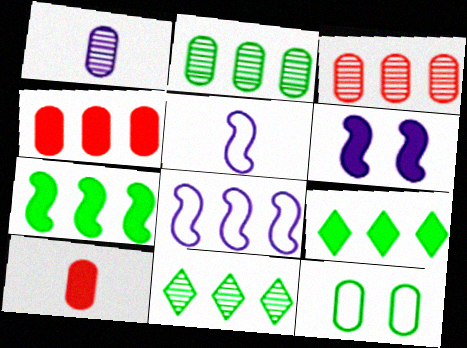[[1, 4, 12], 
[3, 8, 9], 
[4, 8, 11], 
[6, 9, 10]]